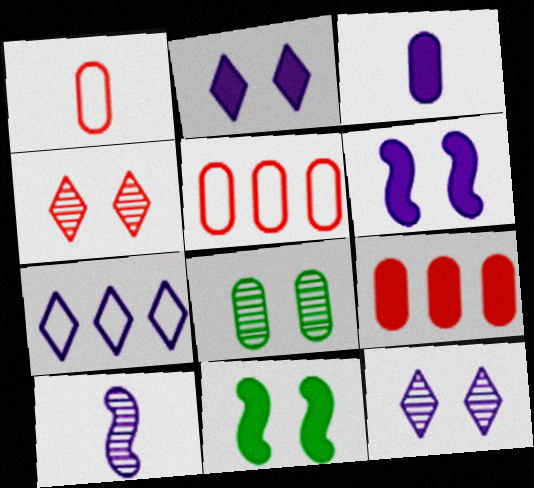[[3, 5, 8]]